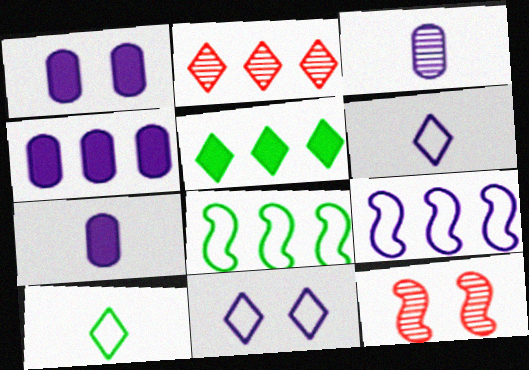[[1, 4, 7], 
[2, 4, 8], 
[4, 10, 12]]